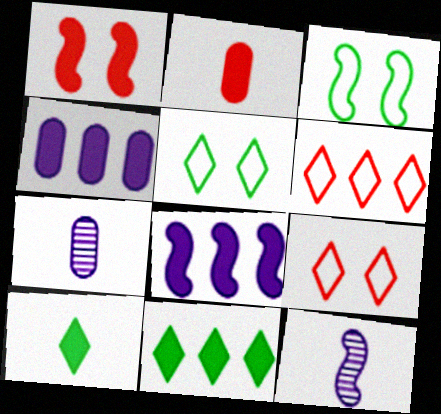[[1, 4, 10]]